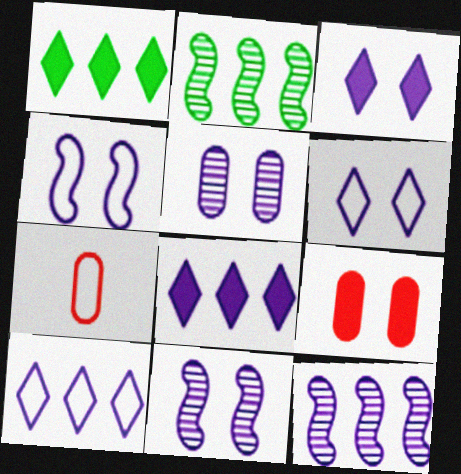[[1, 7, 11], 
[2, 3, 7], 
[3, 4, 5]]